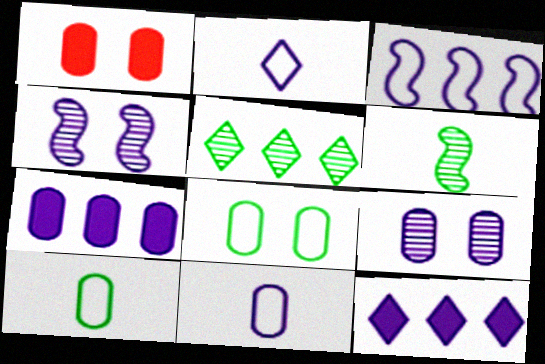[[1, 8, 9], 
[2, 4, 7], 
[4, 11, 12], 
[7, 9, 11]]